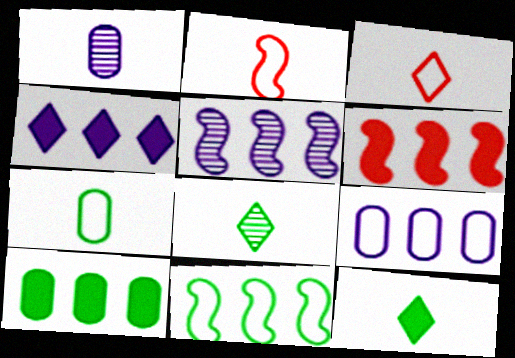[[1, 2, 12], 
[4, 5, 9], 
[4, 6, 10], 
[5, 6, 11]]